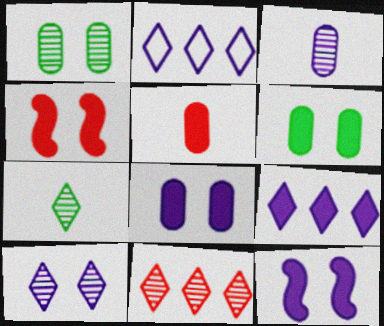[[2, 3, 12], 
[7, 10, 11]]